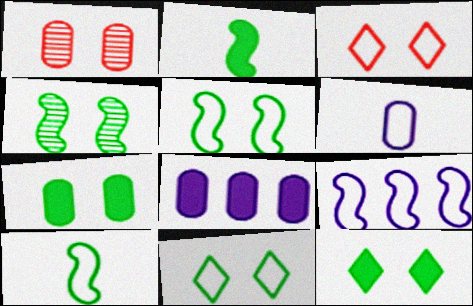[[4, 7, 11]]